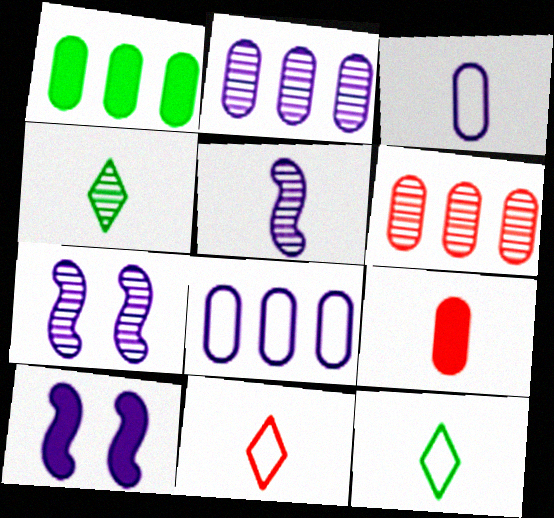[[1, 6, 8], 
[1, 7, 11], 
[4, 6, 7], 
[5, 9, 12], 
[6, 10, 12]]